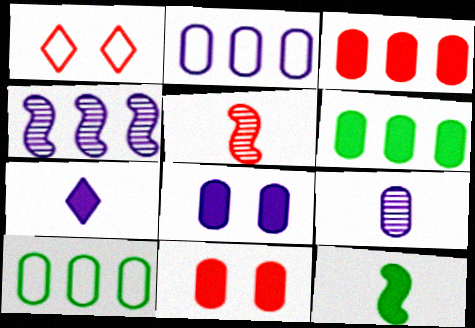[[1, 3, 5], 
[2, 8, 9], 
[9, 10, 11]]